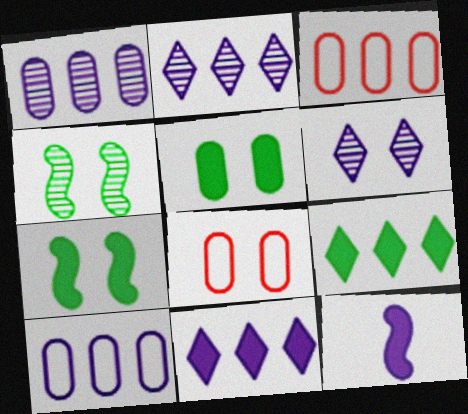[[6, 7, 8], 
[6, 10, 12]]